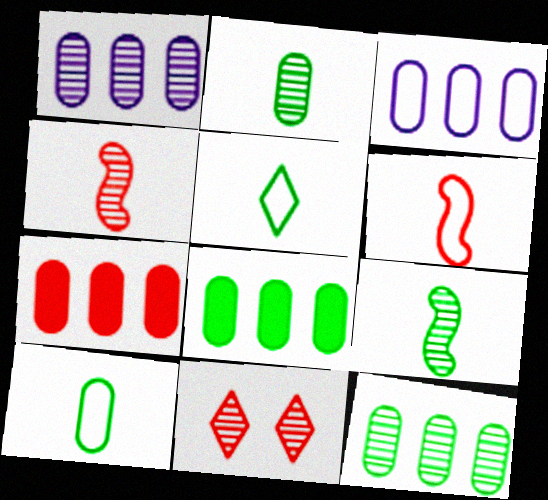[[1, 9, 11], 
[3, 7, 12], 
[6, 7, 11]]